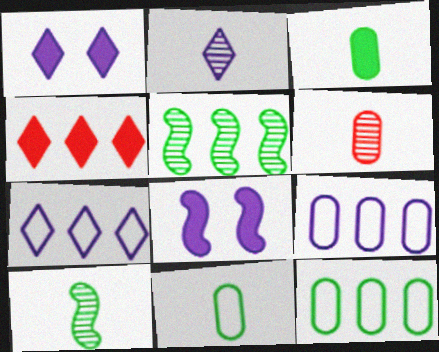[[1, 2, 7], 
[2, 6, 10], 
[2, 8, 9], 
[3, 4, 8], 
[4, 5, 9]]